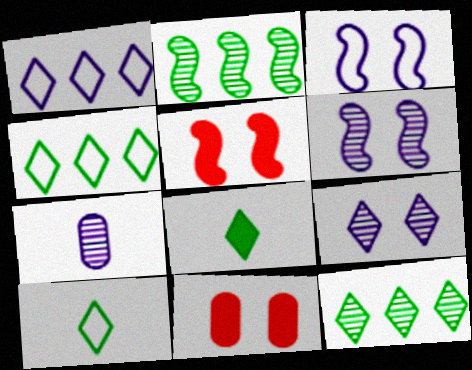[[4, 5, 7]]